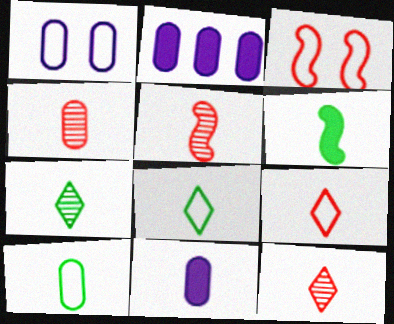[[2, 3, 7], 
[4, 5, 12], 
[4, 10, 11], 
[5, 8, 11], 
[6, 7, 10]]